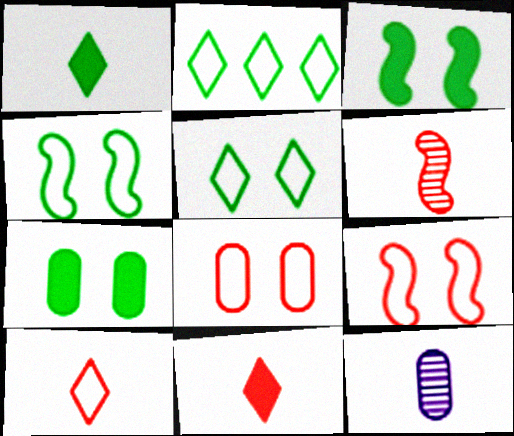[]